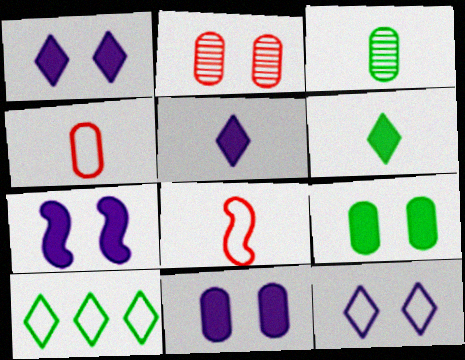[[1, 7, 11], 
[3, 5, 8]]